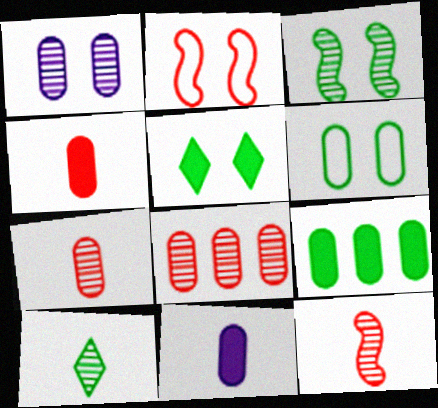[[1, 2, 5], 
[3, 5, 6], 
[6, 8, 11]]